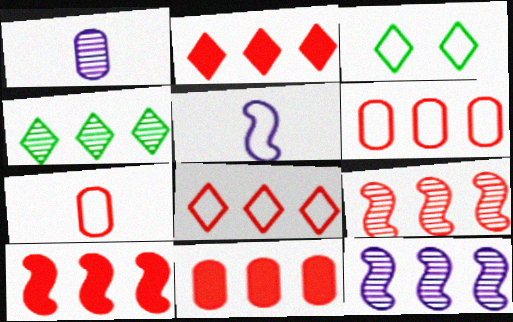[[1, 3, 10], 
[2, 6, 9], 
[2, 10, 11], 
[3, 5, 6], 
[8, 9, 11]]